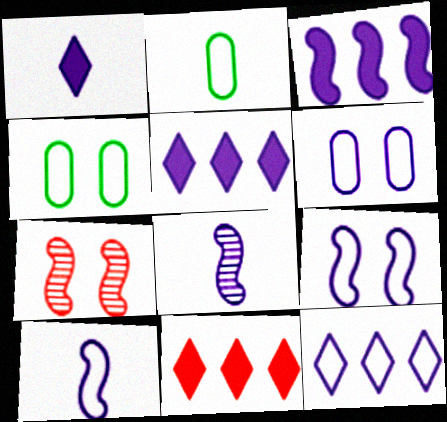[[2, 5, 7], 
[3, 8, 9], 
[4, 8, 11], 
[5, 6, 8], 
[6, 10, 12]]